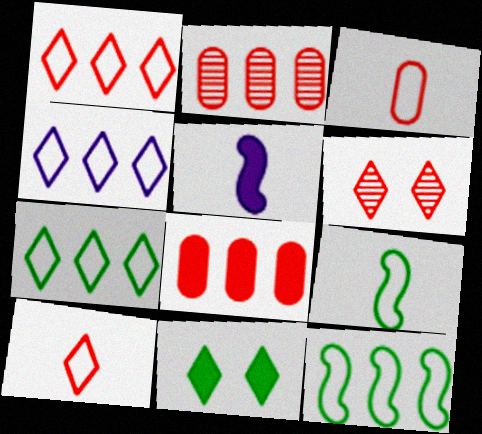[[1, 4, 7], 
[5, 8, 11]]